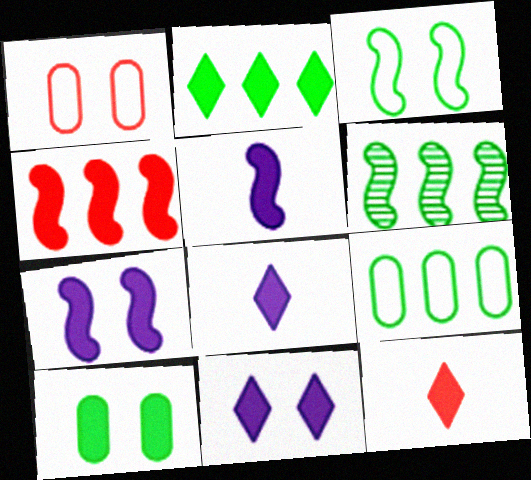[[1, 6, 8], 
[2, 6, 9], 
[2, 11, 12], 
[4, 8, 10]]